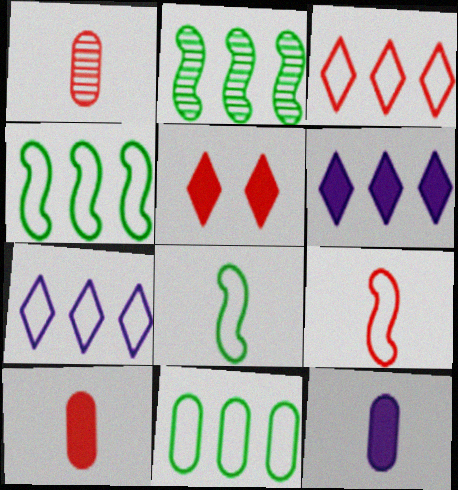[]